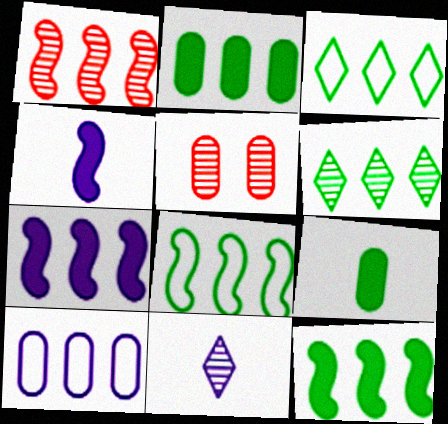[[1, 7, 8], 
[2, 6, 8], 
[3, 4, 5], 
[5, 9, 10]]